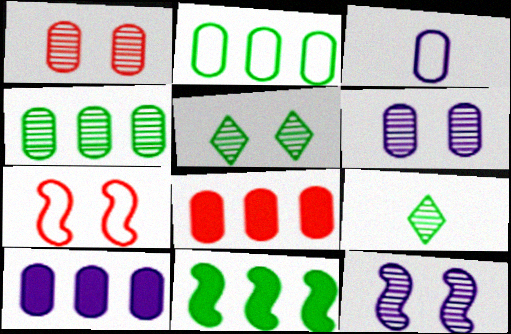[[1, 5, 12], 
[3, 6, 10], 
[7, 9, 10]]